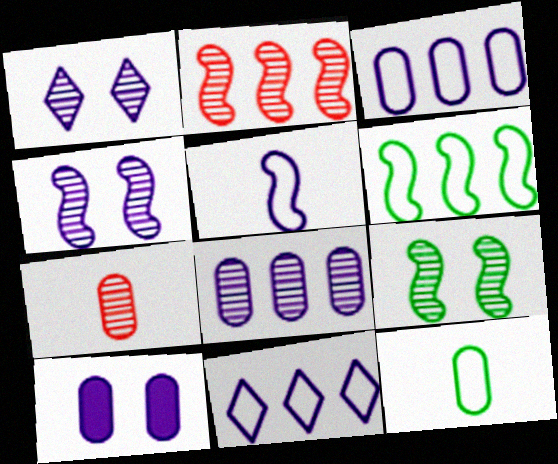[]